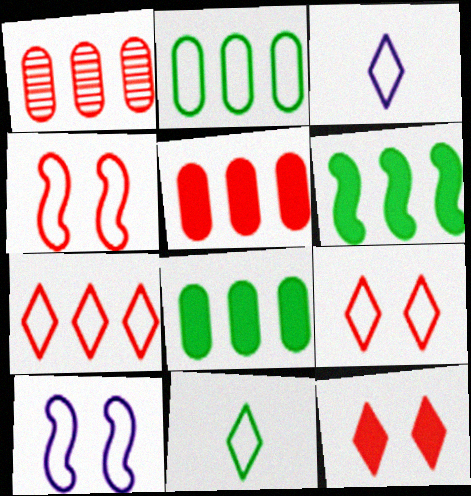[[2, 3, 4]]